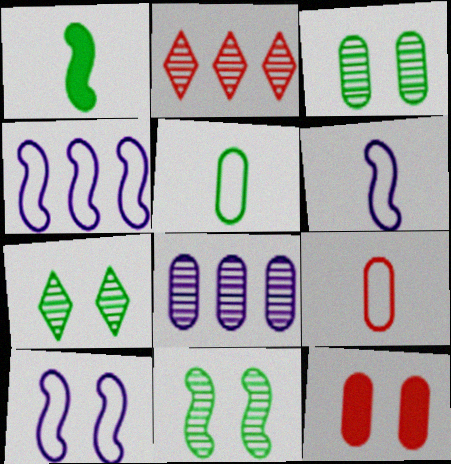[[3, 7, 11], 
[4, 6, 10], 
[5, 8, 12], 
[7, 10, 12]]